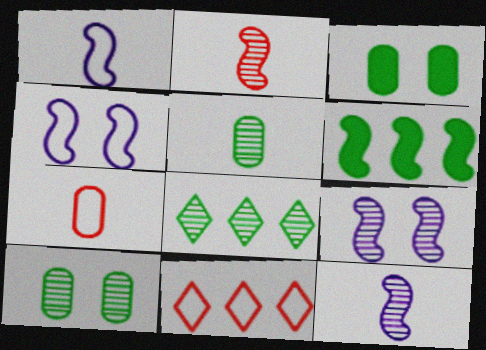[[2, 4, 6], 
[3, 11, 12]]